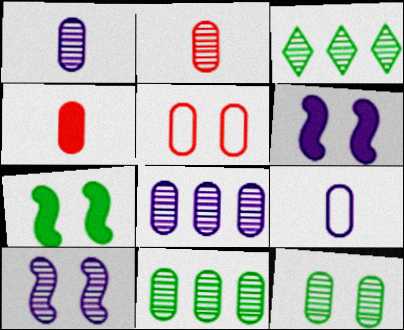[[2, 3, 10], 
[2, 8, 12]]